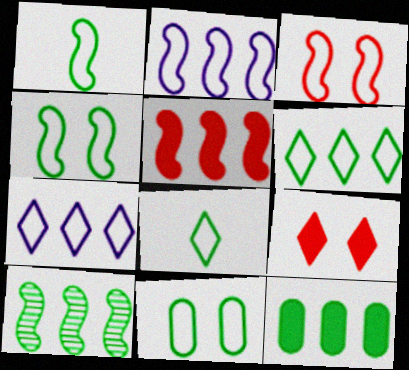[[1, 2, 3], 
[1, 6, 11], 
[2, 5, 10], 
[6, 10, 12]]